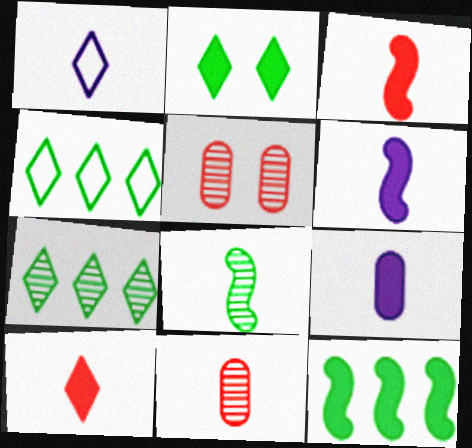[[1, 5, 12], 
[4, 5, 6]]